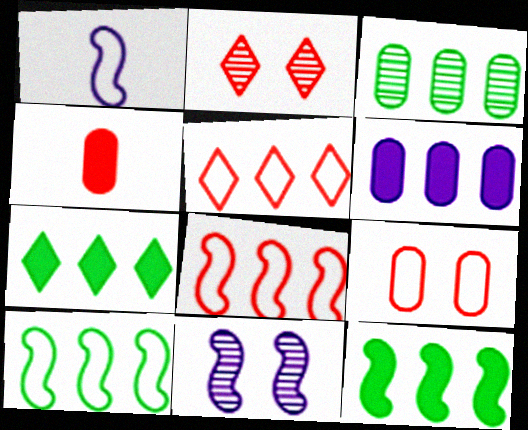[[2, 4, 8], 
[3, 7, 10]]